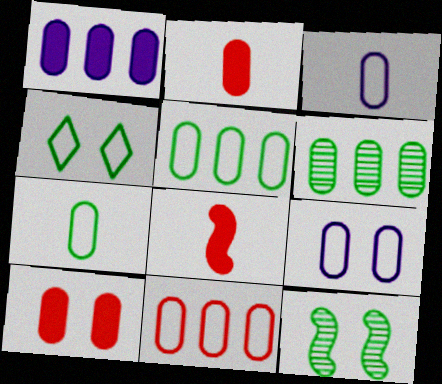[[1, 6, 11], 
[2, 6, 9], 
[3, 6, 10], 
[7, 9, 11]]